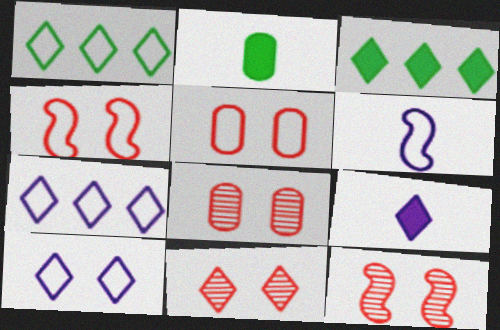[[1, 5, 6], 
[1, 9, 11], 
[2, 7, 12], 
[3, 6, 8], 
[8, 11, 12]]